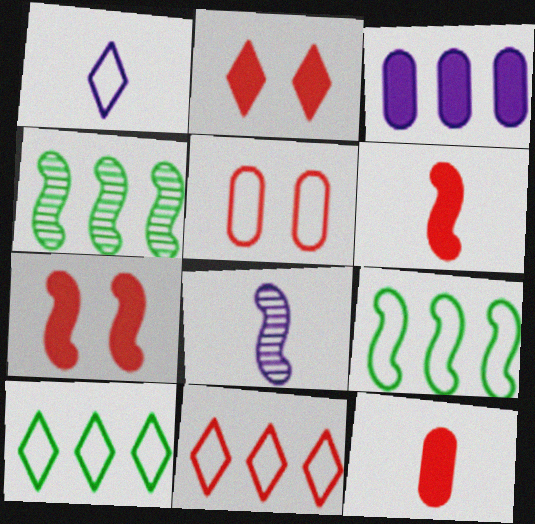[[1, 5, 9], 
[3, 4, 11], 
[7, 8, 9]]